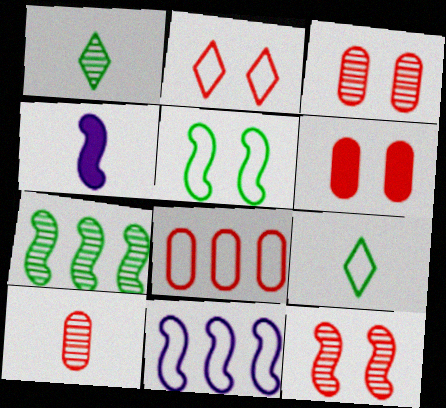[[1, 6, 11], 
[2, 6, 12], 
[4, 9, 10], 
[6, 8, 10]]